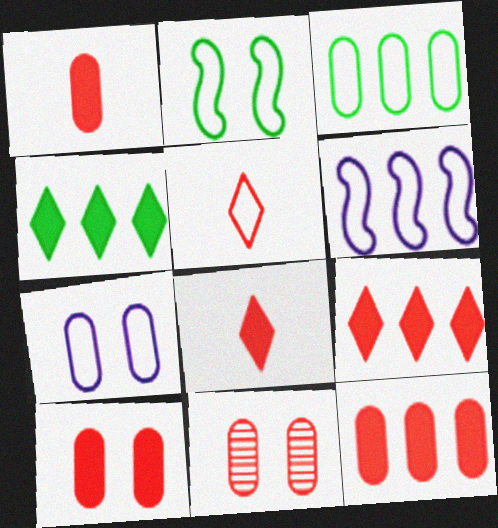[[1, 10, 12]]